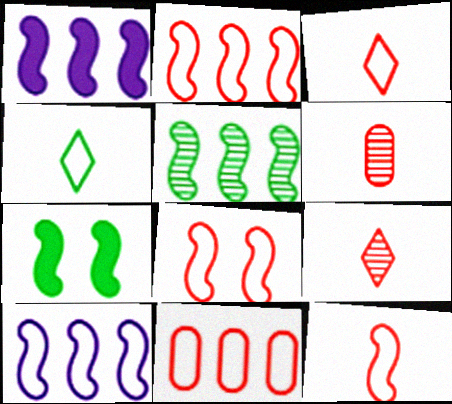[[1, 2, 5], 
[2, 8, 12], 
[3, 8, 11]]